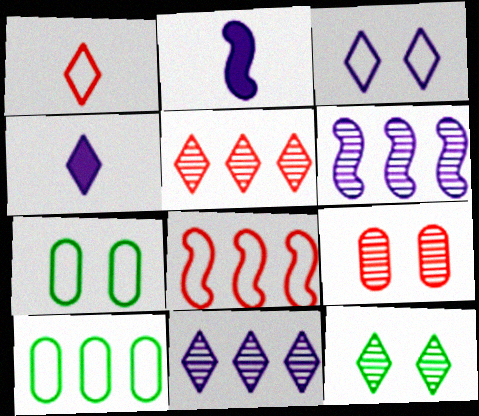[[2, 5, 7], 
[3, 4, 11]]